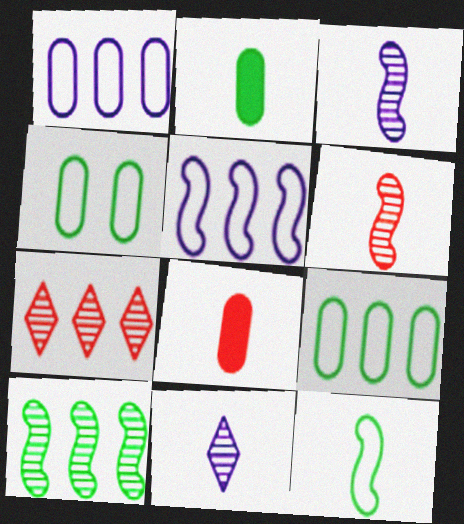[[8, 11, 12]]